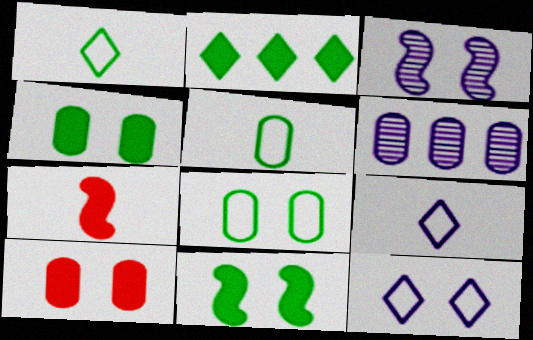[[5, 6, 10]]